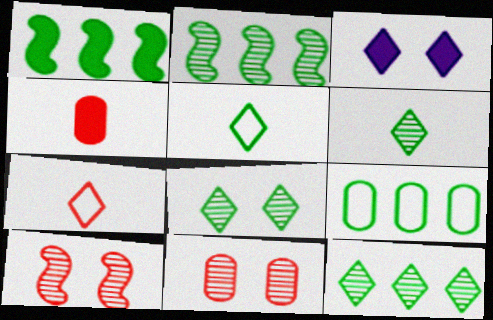[[1, 3, 4], 
[1, 9, 12], 
[3, 7, 12], 
[6, 8, 12]]